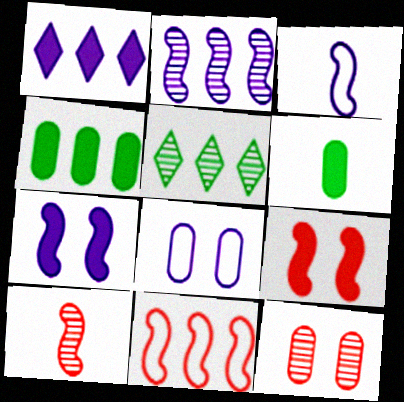[[1, 6, 9], 
[2, 3, 7], 
[9, 10, 11]]